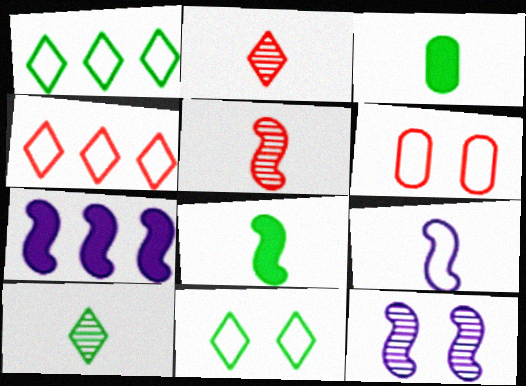[[1, 6, 9], 
[2, 3, 9], 
[3, 4, 12], 
[5, 8, 9], 
[6, 7, 10], 
[7, 9, 12]]